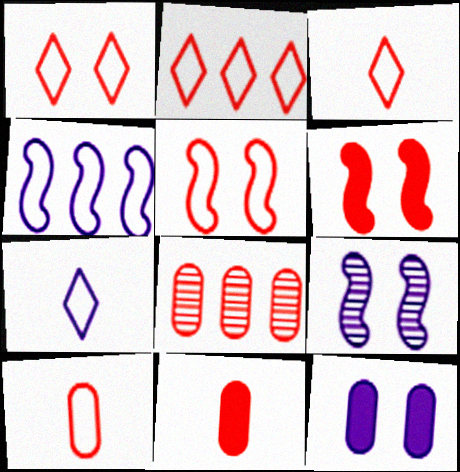[[1, 2, 3], 
[2, 5, 10], 
[3, 6, 8]]